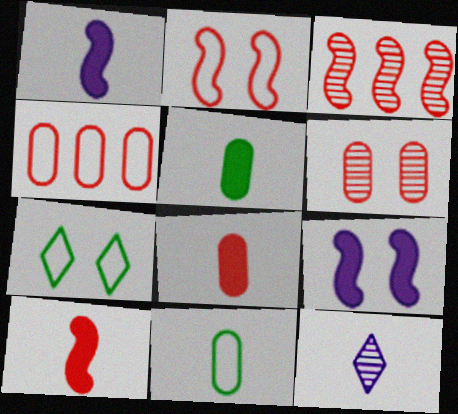[[2, 3, 10], 
[4, 6, 8], 
[6, 7, 9], 
[10, 11, 12]]